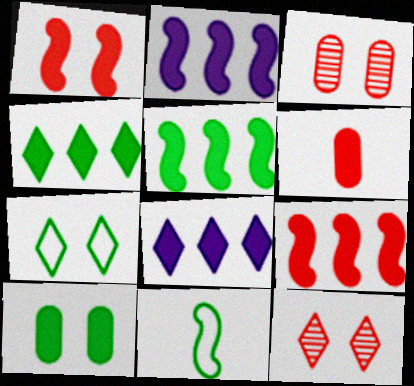[[2, 5, 9], 
[3, 8, 11]]